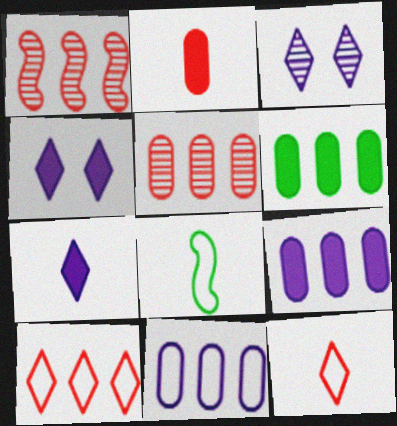[[4, 5, 8], 
[5, 6, 11]]